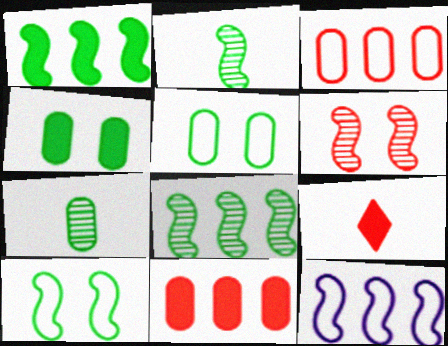[[1, 2, 10], 
[3, 6, 9]]